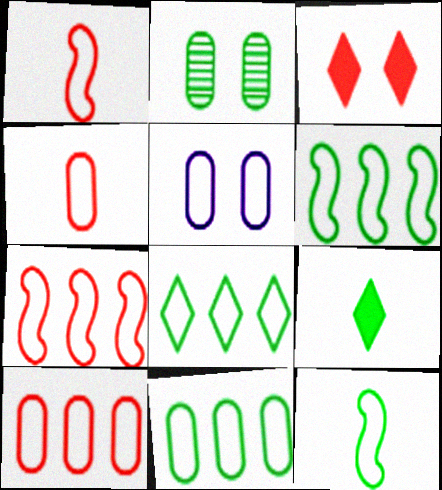[[1, 5, 8], 
[2, 6, 9], 
[4, 5, 11], 
[6, 8, 11]]